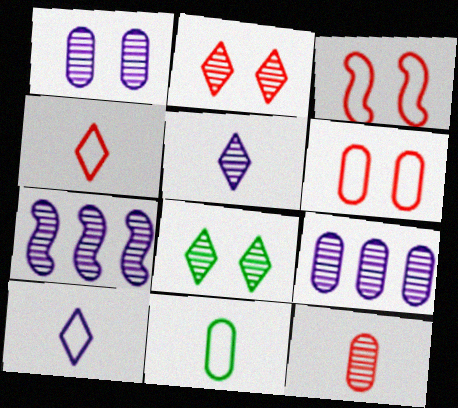[[1, 5, 7], 
[7, 8, 12]]